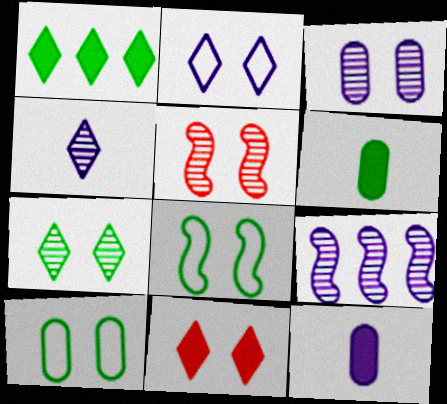[[2, 7, 11], 
[2, 9, 12], 
[3, 4, 9], 
[3, 5, 7], 
[3, 8, 11]]